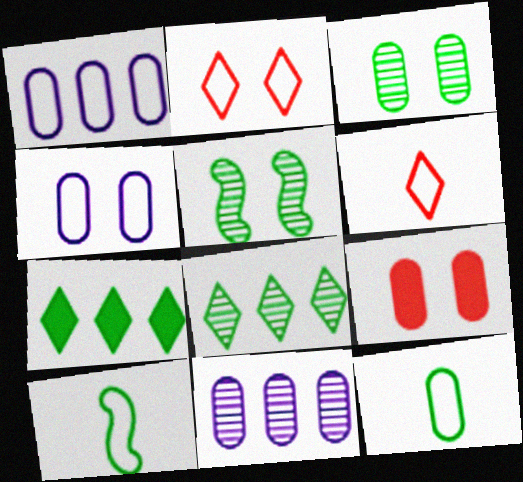[[1, 2, 10], 
[3, 4, 9], 
[3, 7, 10], 
[5, 7, 12], 
[9, 11, 12]]